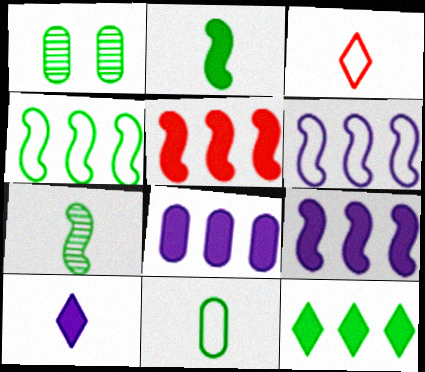[[1, 3, 9], 
[5, 8, 12]]